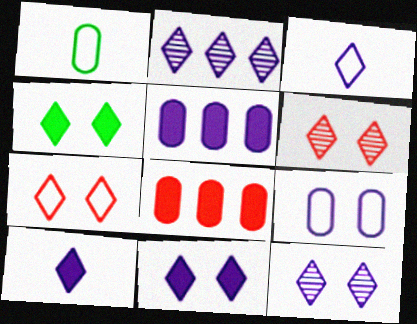[[2, 3, 11], 
[4, 7, 12]]